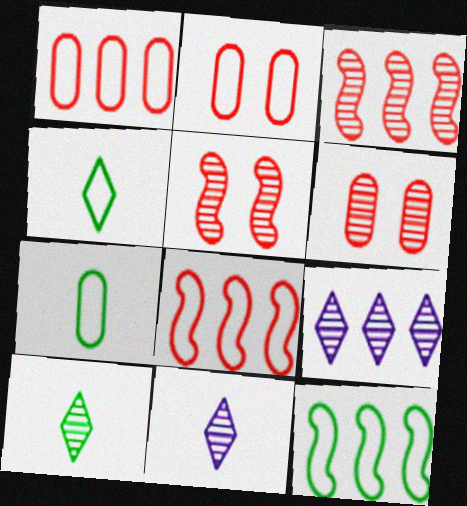[]